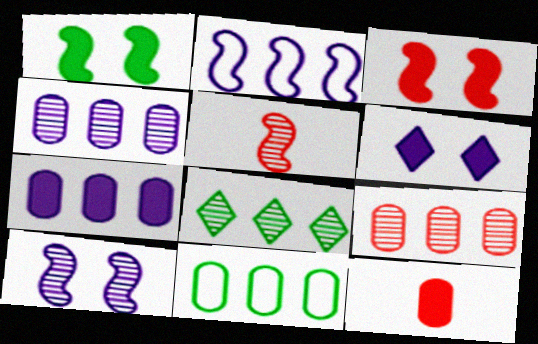[[1, 2, 5], 
[5, 6, 11], 
[7, 9, 11]]